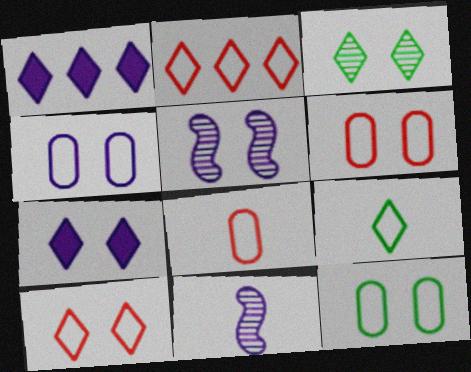[[1, 4, 11], 
[3, 7, 10], 
[4, 5, 7], 
[4, 6, 12]]